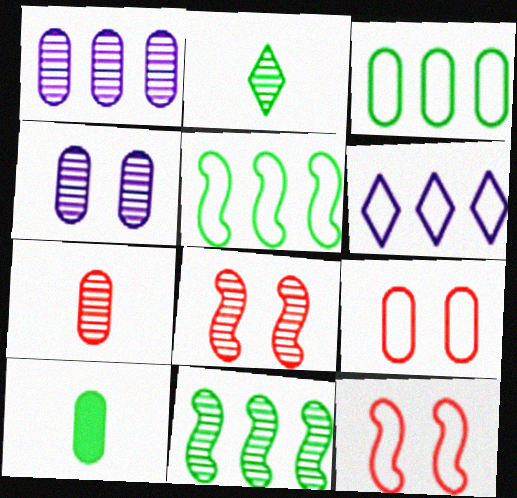[[1, 2, 8], 
[1, 9, 10], 
[6, 8, 10]]